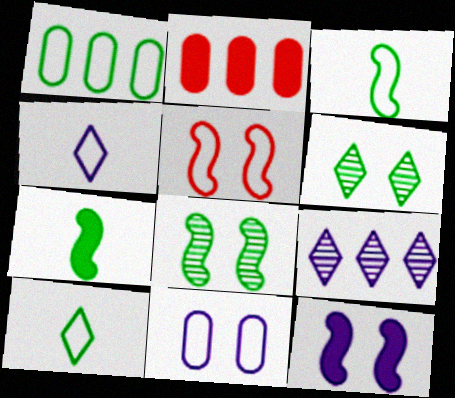[[1, 4, 5], 
[1, 6, 7], 
[2, 4, 8], 
[5, 8, 12]]